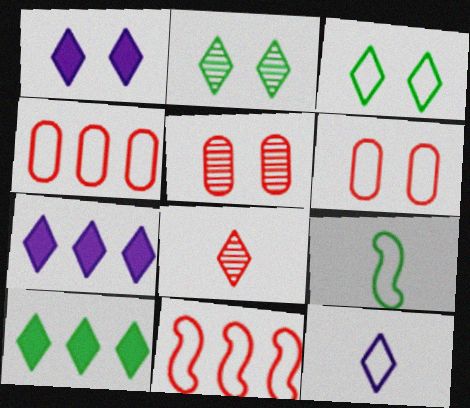[[3, 7, 8], 
[5, 7, 9]]